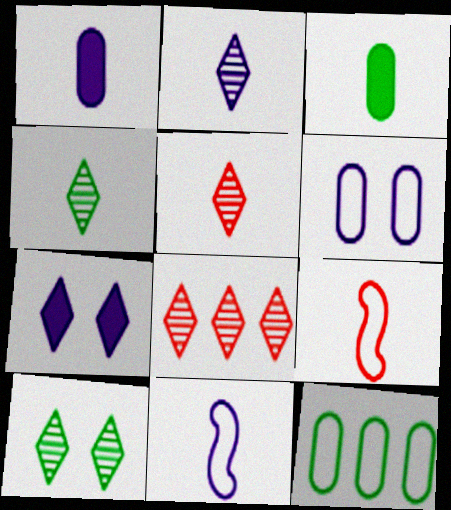[[1, 2, 11], 
[1, 4, 9], 
[2, 3, 9], 
[2, 4, 5], 
[2, 8, 10], 
[3, 5, 11]]